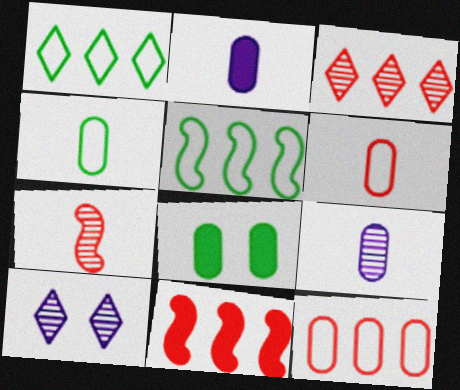[[3, 11, 12], 
[4, 10, 11], 
[8, 9, 12]]